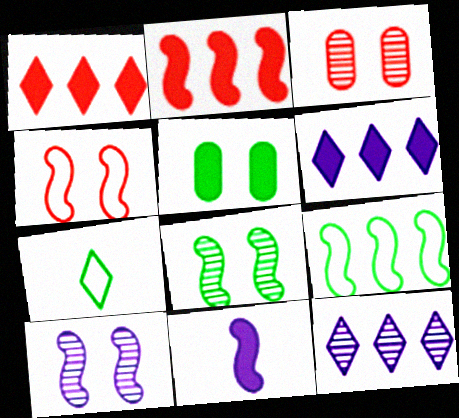[[1, 5, 11]]